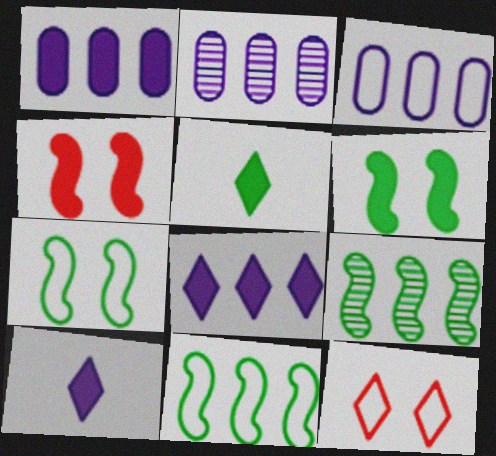[[1, 2, 3], 
[1, 4, 5]]